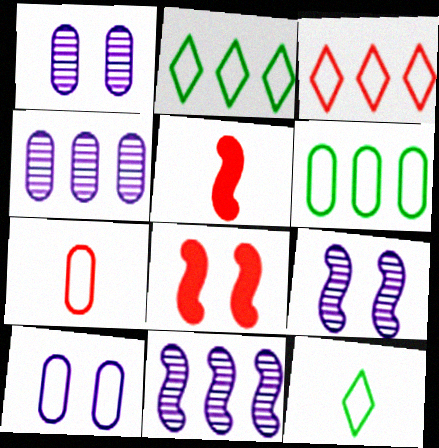[[1, 2, 5], 
[4, 8, 12], 
[6, 7, 10]]